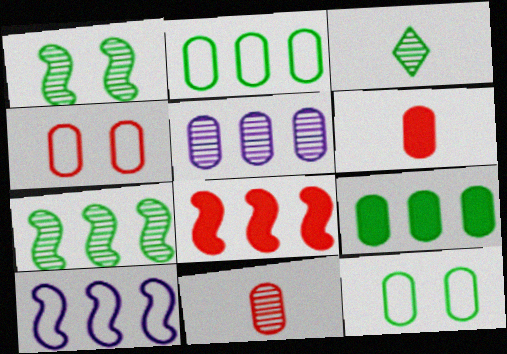[[5, 6, 12], 
[7, 8, 10]]